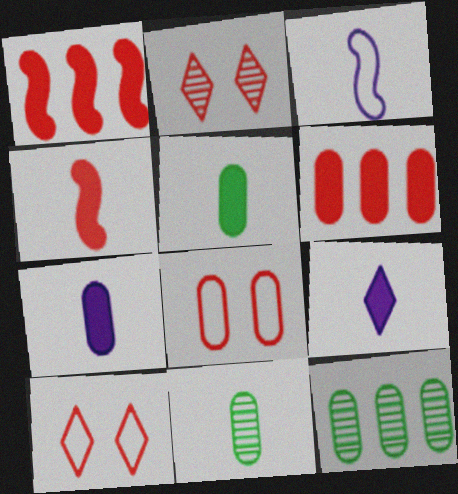[[4, 5, 9], 
[7, 8, 12]]